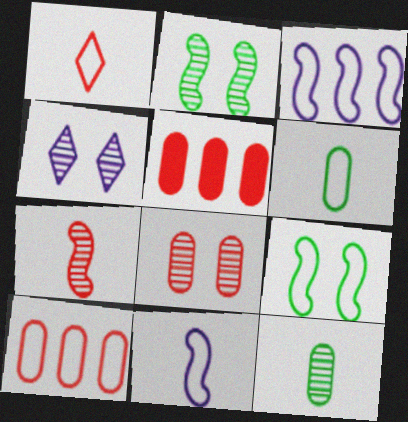[[1, 6, 11], 
[2, 4, 8]]